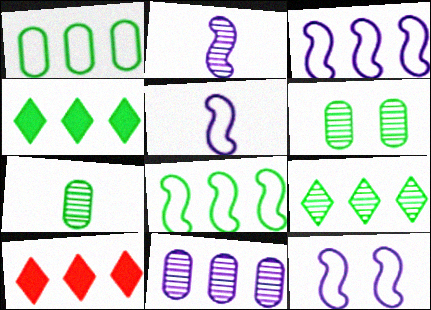[[3, 5, 12], 
[5, 6, 10], 
[7, 10, 12], 
[8, 10, 11]]